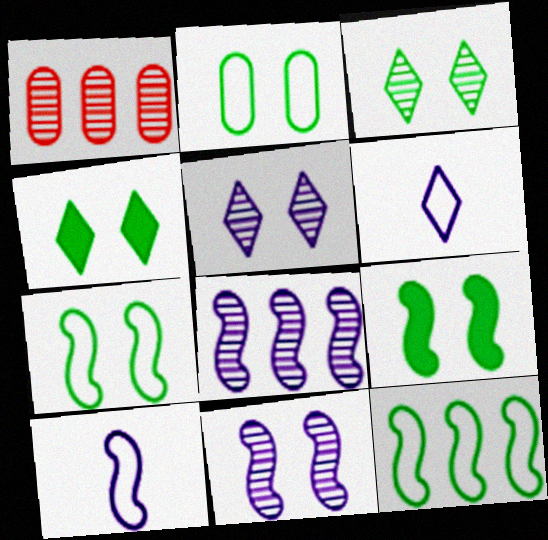[[1, 4, 10], 
[1, 6, 9], 
[2, 3, 9]]